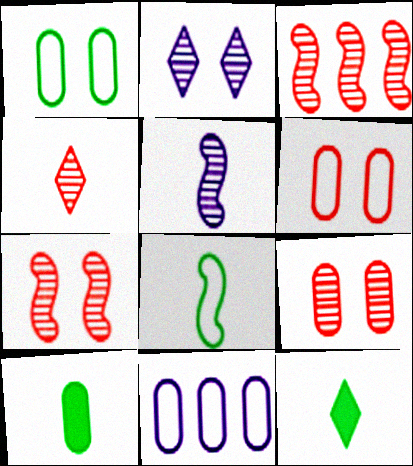[[3, 4, 9], 
[7, 11, 12], 
[9, 10, 11]]